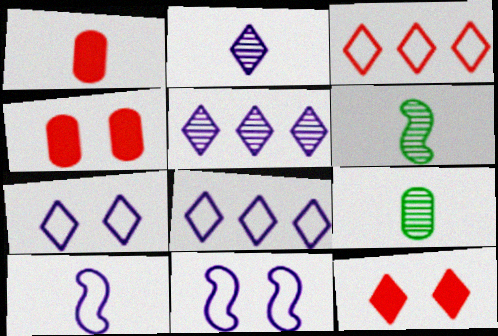[[4, 6, 8]]